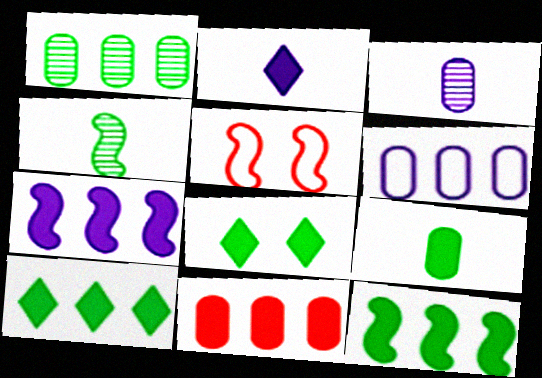[[1, 2, 5], 
[1, 6, 11], 
[3, 5, 10], 
[4, 5, 7], 
[7, 10, 11], 
[8, 9, 12]]